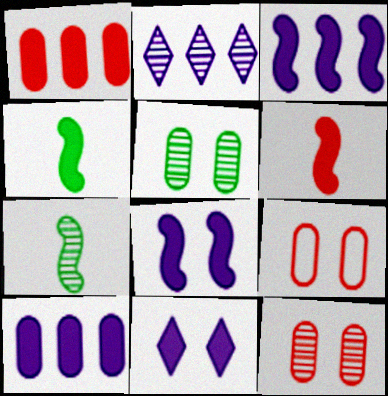[[1, 4, 11], 
[2, 4, 9], 
[2, 7, 12]]